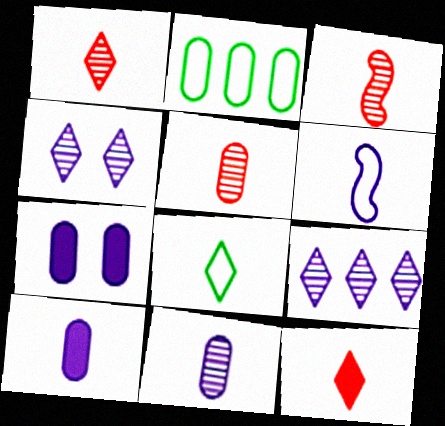[[1, 3, 5], 
[2, 5, 7], 
[3, 8, 10], 
[6, 7, 9]]